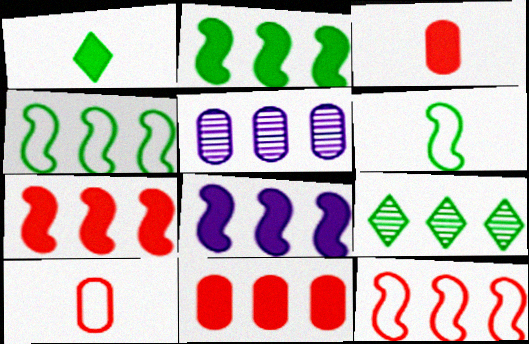[[2, 7, 8]]